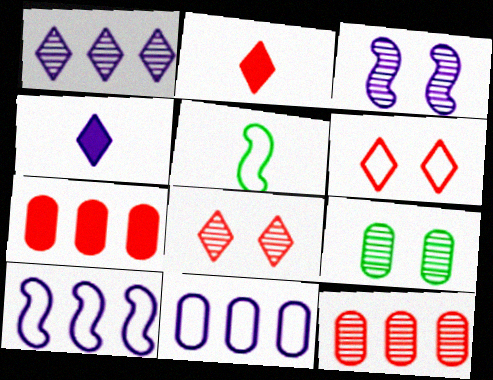[[2, 9, 10], 
[3, 4, 11], 
[3, 8, 9], 
[5, 6, 11]]